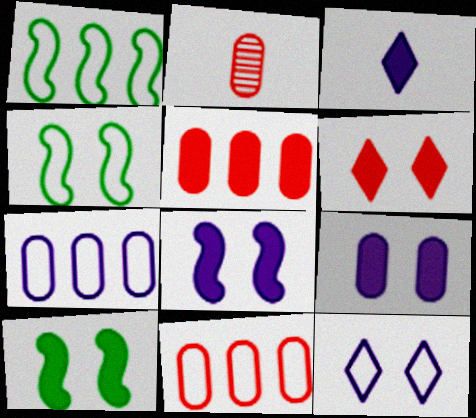[[3, 5, 10], 
[6, 9, 10]]